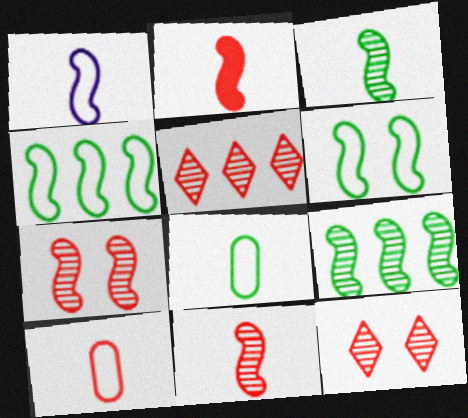[[1, 2, 3]]